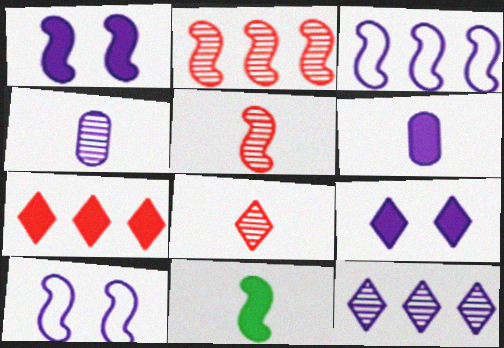[[2, 10, 11], 
[3, 4, 9], 
[6, 10, 12]]